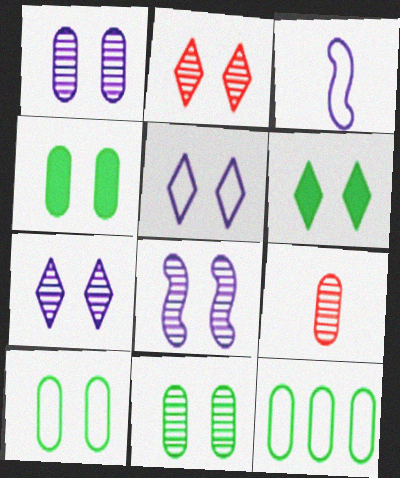[[1, 7, 8], 
[2, 5, 6], 
[2, 8, 11], 
[4, 10, 11]]